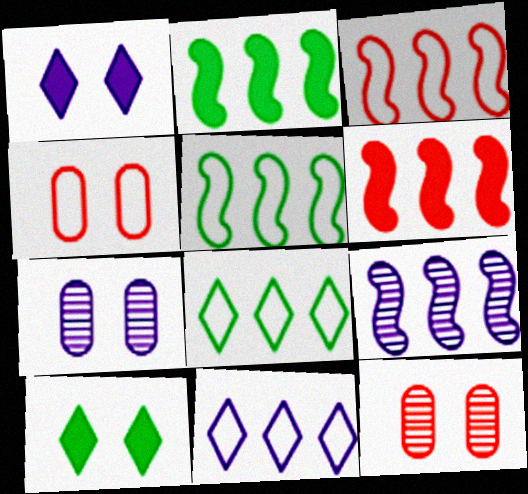[[2, 3, 9], 
[5, 6, 9]]